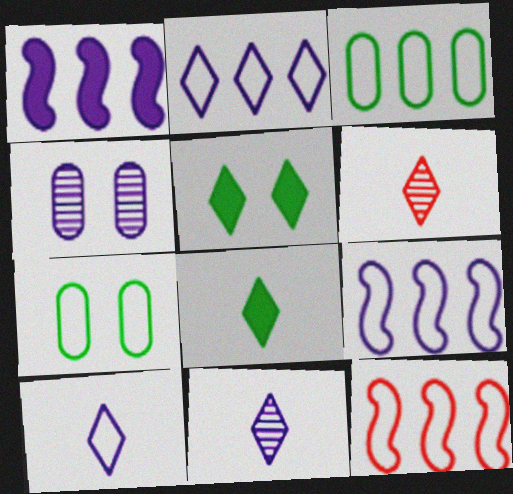[[1, 4, 10], 
[1, 6, 7], 
[2, 3, 12], 
[2, 5, 6], 
[4, 8, 12], 
[6, 8, 10], 
[7, 10, 12]]